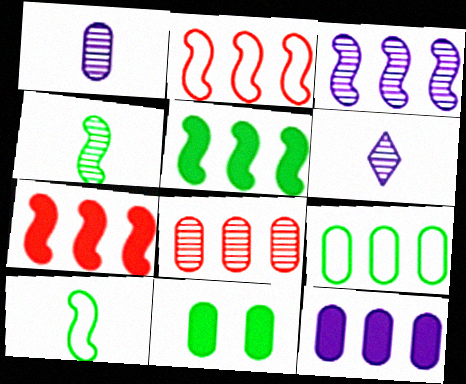[[2, 3, 5], 
[2, 6, 11], 
[8, 9, 12]]